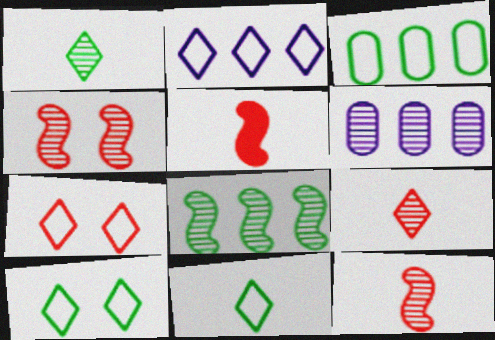[[1, 4, 6], 
[2, 7, 11], 
[5, 6, 10]]